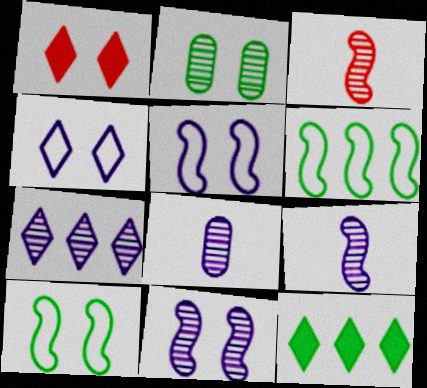[[1, 2, 5], 
[1, 6, 8], 
[2, 3, 7], 
[7, 8, 11]]